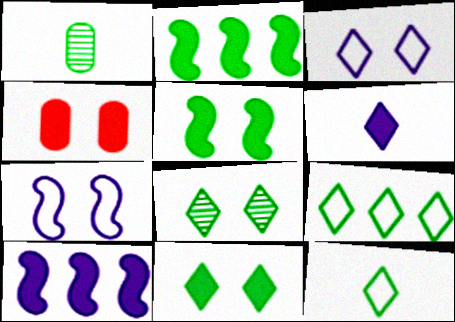[[1, 5, 9], 
[2, 4, 6], 
[4, 7, 8]]